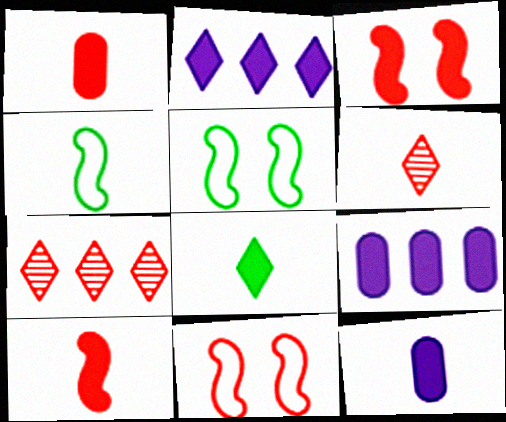[[1, 7, 11], 
[3, 8, 9], 
[4, 6, 12], 
[5, 6, 9], 
[5, 7, 12], 
[8, 10, 12]]